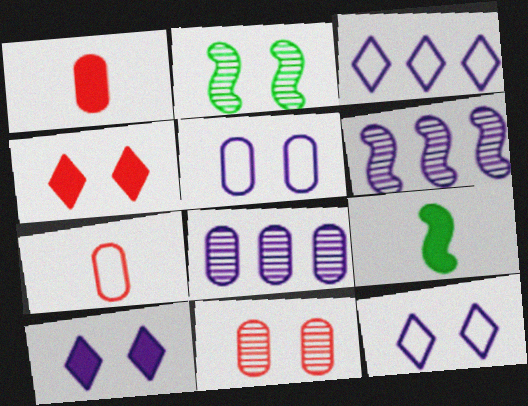[[1, 2, 3], 
[2, 4, 5], 
[3, 9, 11]]